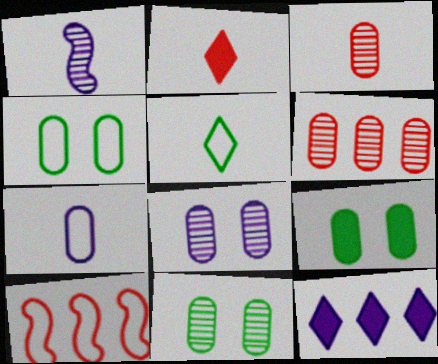[[4, 9, 11], 
[6, 7, 9]]